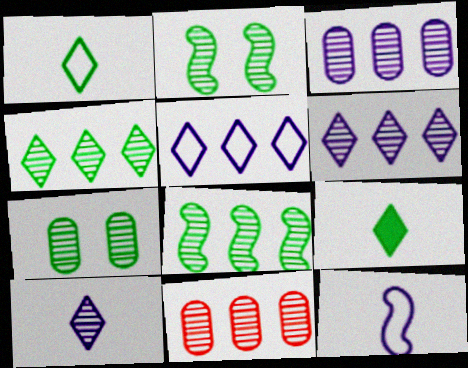[[2, 10, 11], 
[6, 8, 11]]